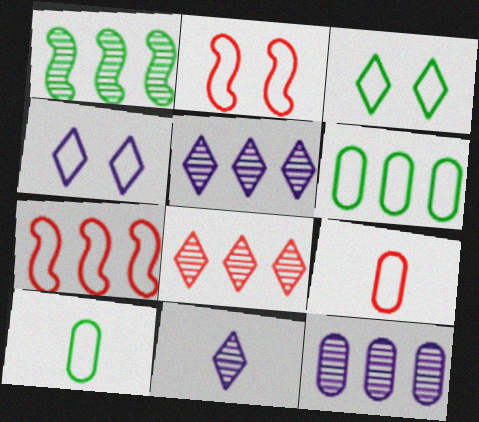[[1, 8, 12], 
[4, 7, 10]]